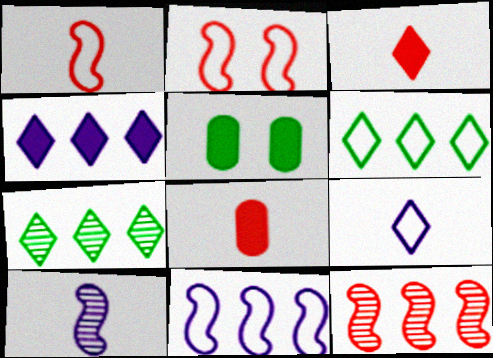[[5, 9, 12]]